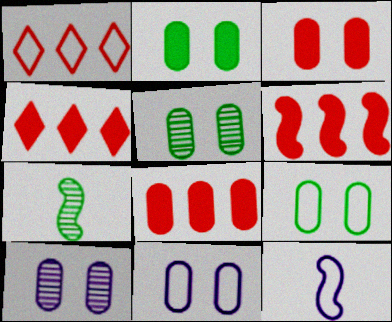[[1, 9, 12], 
[2, 5, 9], 
[3, 5, 11], 
[3, 9, 10], 
[4, 5, 12], 
[4, 6, 8], 
[4, 7, 11]]